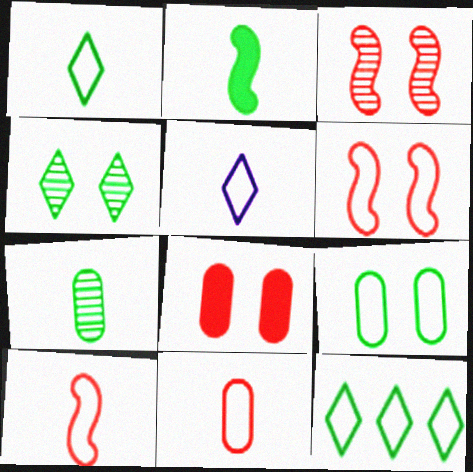[[1, 2, 7]]